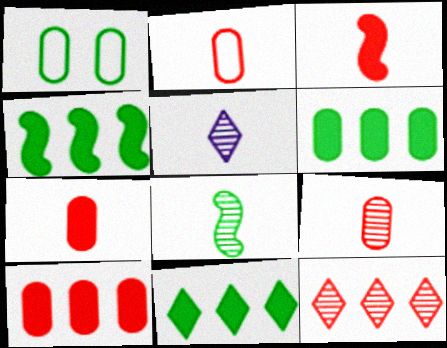[[1, 8, 11], 
[2, 7, 9], 
[4, 6, 11], 
[5, 8, 9]]